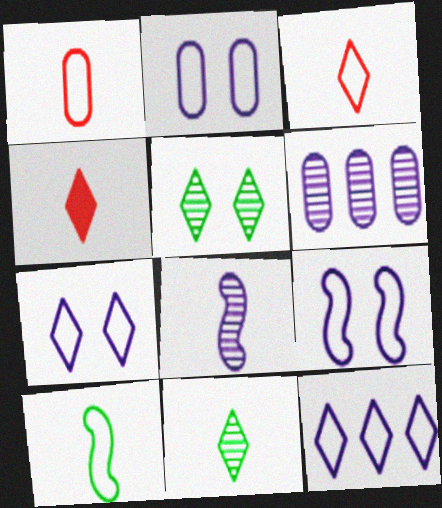[[2, 7, 9], 
[4, 5, 12]]